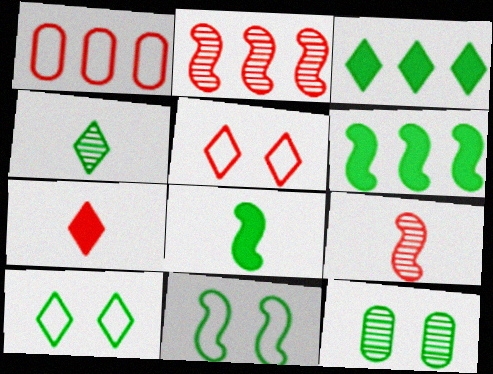[[3, 4, 10]]